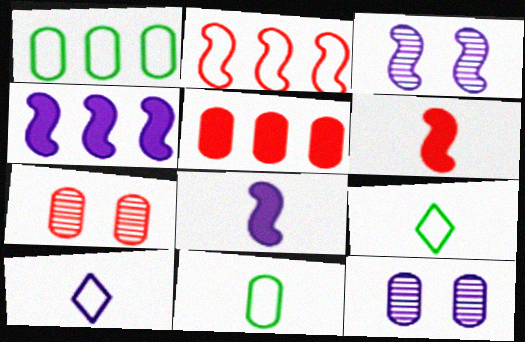[[3, 5, 9], 
[4, 7, 9], 
[4, 10, 12], 
[5, 11, 12]]